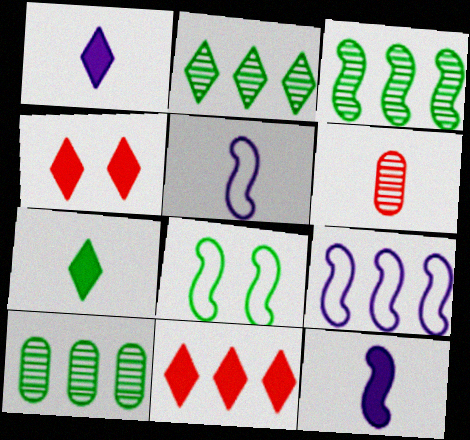[[2, 3, 10], 
[4, 5, 10], 
[5, 6, 7], 
[7, 8, 10], 
[9, 10, 11]]